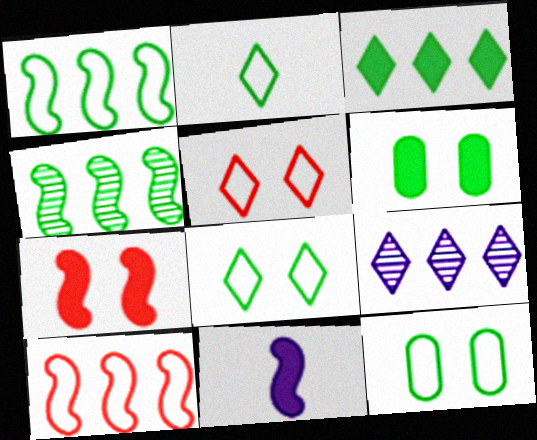[[1, 2, 12], 
[2, 4, 6]]